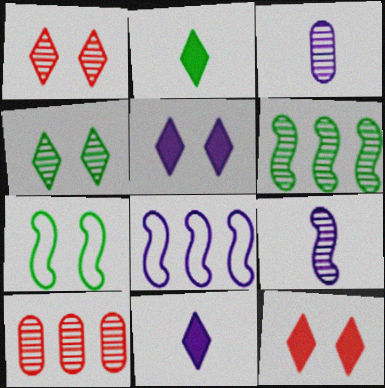[[1, 3, 6], 
[3, 5, 8], 
[4, 9, 10], 
[7, 10, 11]]